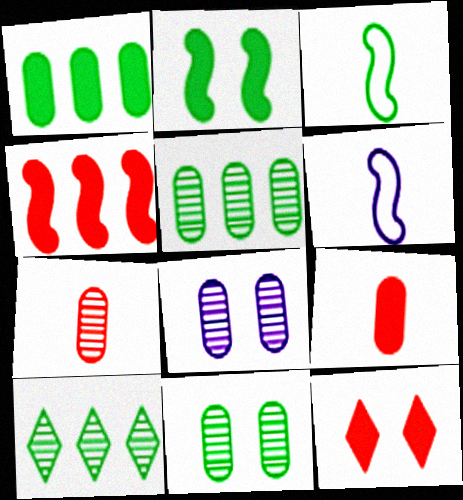[[4, 9, 12], 
[5, 6, 12], 
[5, 7, 8]]